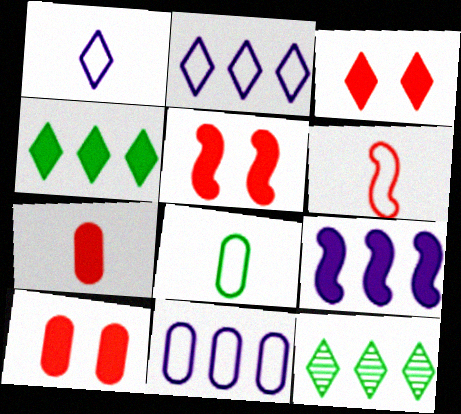[[1, 3, 12], 
[1, 6, 8], 
[3, 5, 10]]